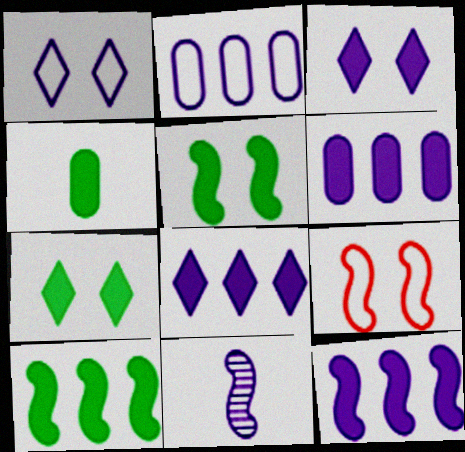[[1, 6, 11], 
[2, 3, 11], 
[4, 7, 10], 
[6, 8, 12], 
[9, 10, 11]]